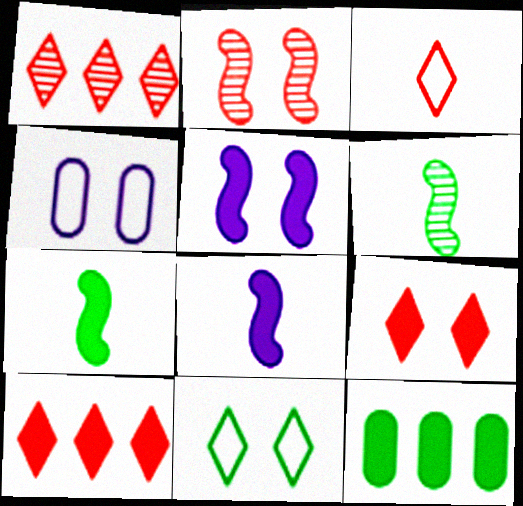[[1, 3, 9], 
[1, 4, 7], 
[4, 6, 10], 
[6, 11, 12], 
[8, 9, 12]]